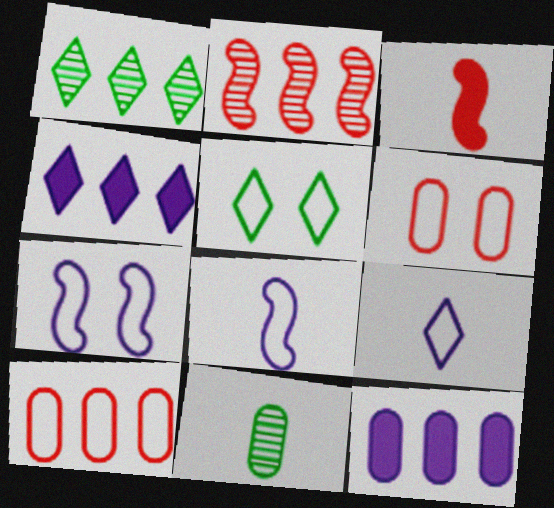[[3, 9, 11], 
[5, 6, 7], 
[5, 8, 10], 
[6, 11, 12]]